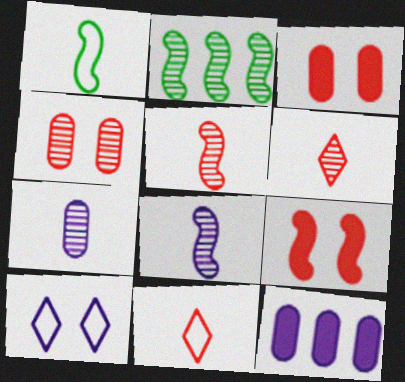[[8, 10, 12]]